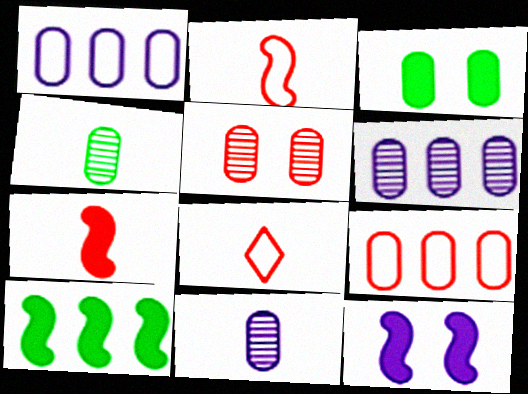[[3, 9, 11], 
[4, 5, 6], 
[7, 10, 12]]